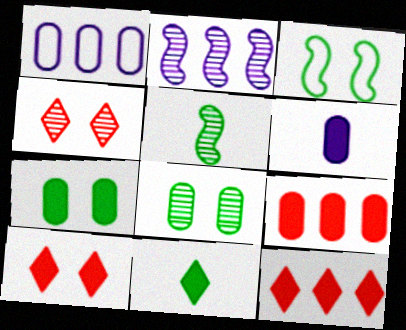[[1, 5, 10], 
[6, 7, 9]]